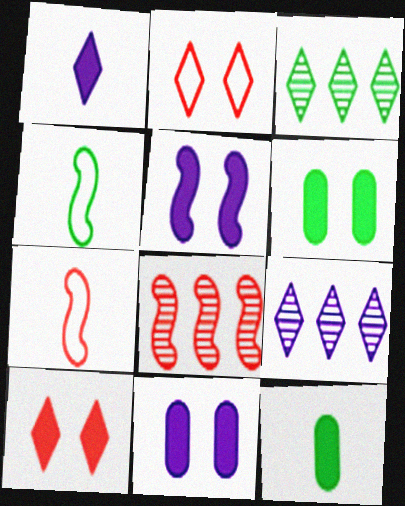[[1, 2, 3], 
[3, 4, 6], 
[3, 7, 11], 
[4, 5, 8], 
[5, 6, 10], 
[6, 7, 9]]